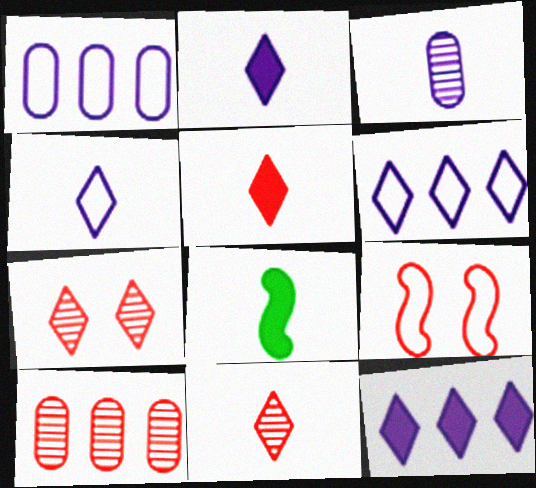[[1, 7, 8], 
[5, 9, 10]]